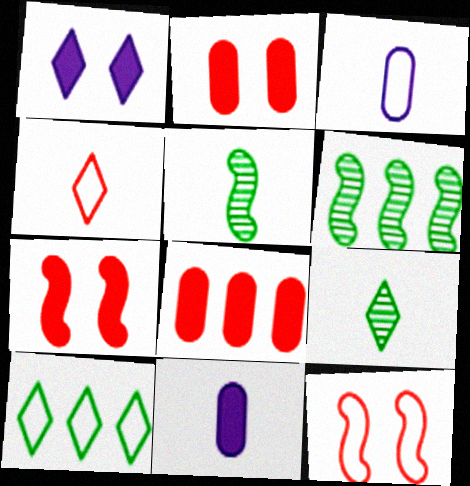[[3, 10, 12], 
[4, 5, 11]]